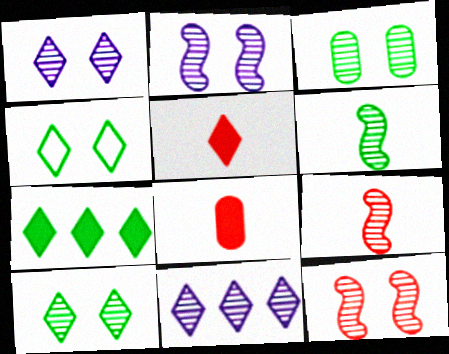[[1, 3, 12], 
[3, 9, 11], 
[4, 5, 11]]